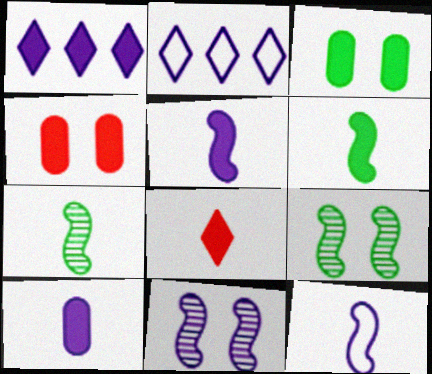[[1, 4, 6], 
[2, 4, 7], 
[2, 10, 11], 
[6, 8, 10]]